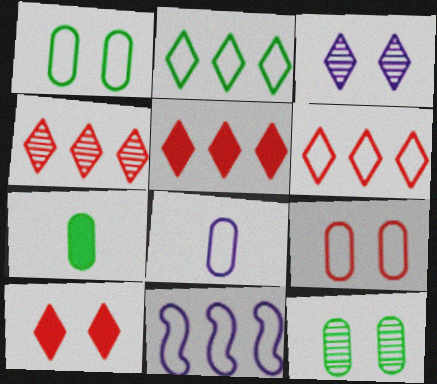[[4, 5, 6]]